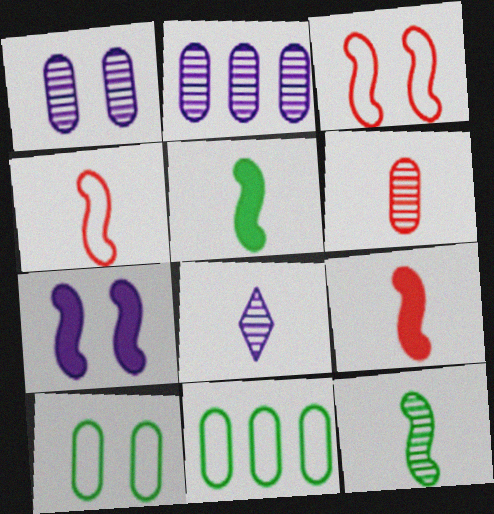[[6, 8, 12]]